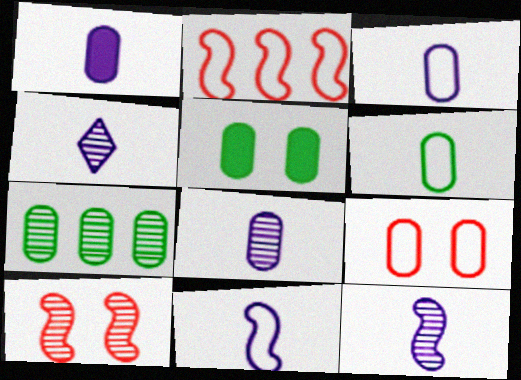[[1, 3, 8], 
[1, 4, 11], 
[1, 7, 9], 
[2, 4, 5], 
[4, 7, 10], 
[4, 8, 12], 
[5, 6, 7]]